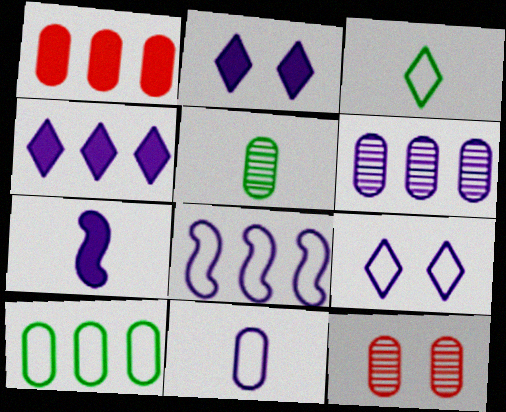[[1, 6, 10], 
[4, 6, 8], 
[5, 6, 12], 
[6, 7, 9], 
[8, 9, 11]]